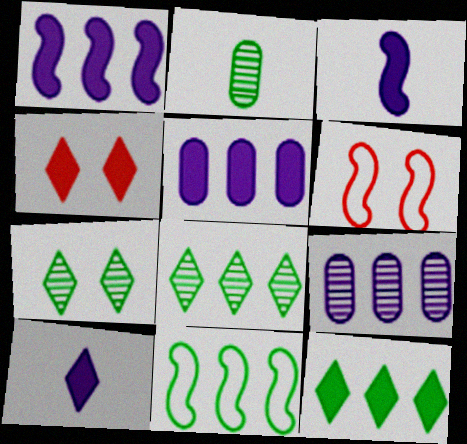[[4, 10, 12]]